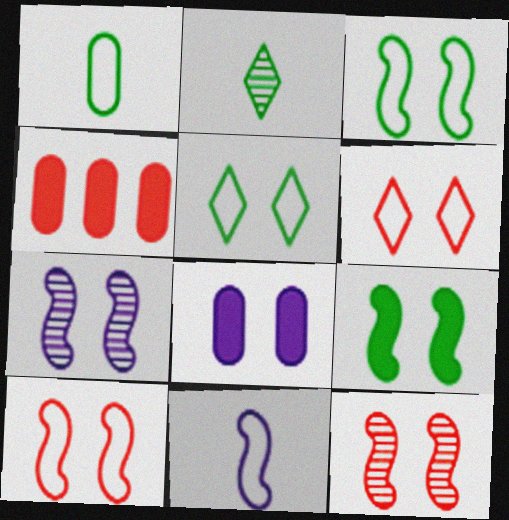[[5, 8, 12], 
[7, 9, 10]]